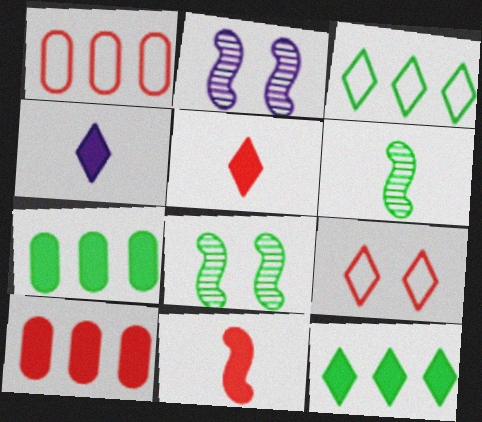[[1, 4, 8]]